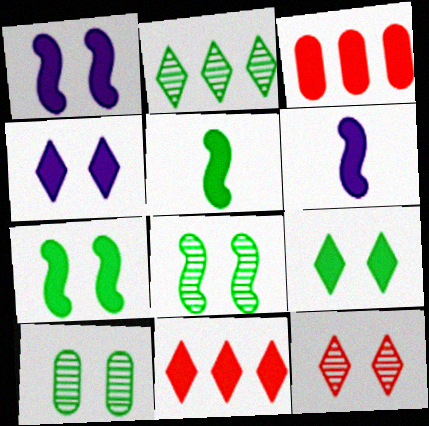[[3, 4, 5], 
[3, 6, 9]]